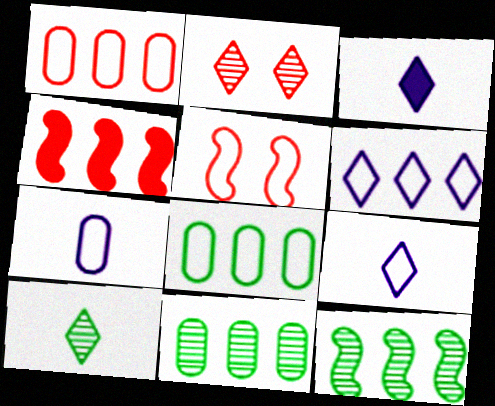[[3, 5, 11], 
[4, 6, 11], 
[5, 8, 9]]